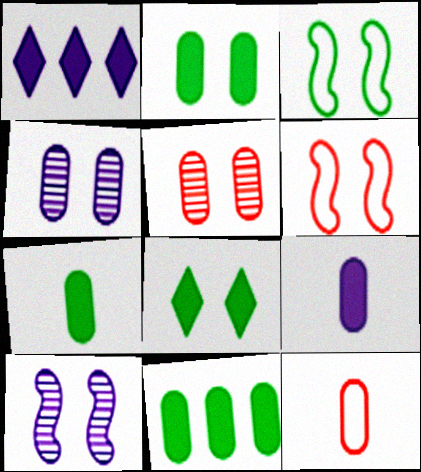[[2, 7, 11], 
[4, 6, 8], 
[4, 11, 12]]